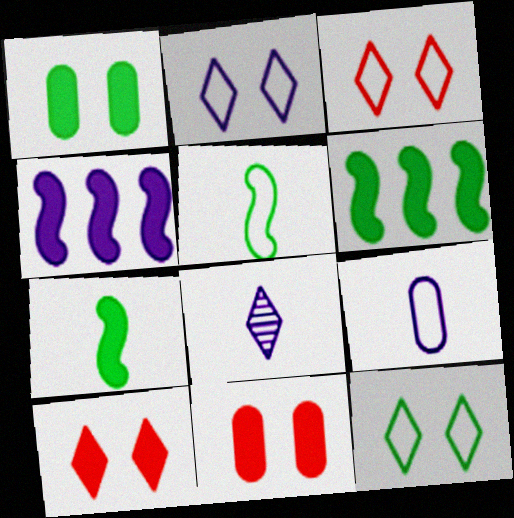[[2, 3, 12]]